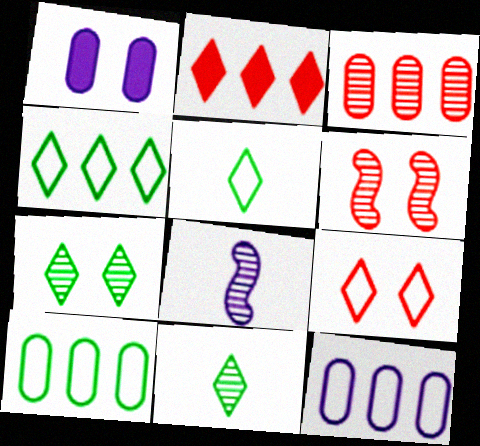[[3, 7, 8]]